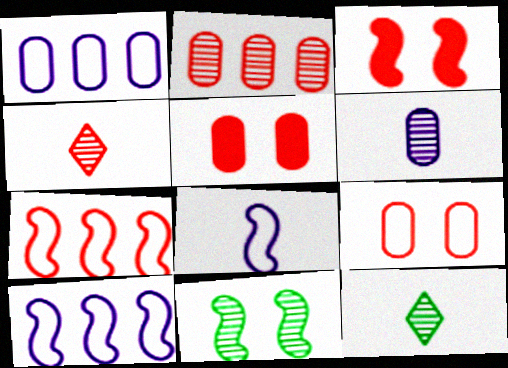[[1, 3, 12], 
[4, 5, 7], 
[5, 10, 12]]